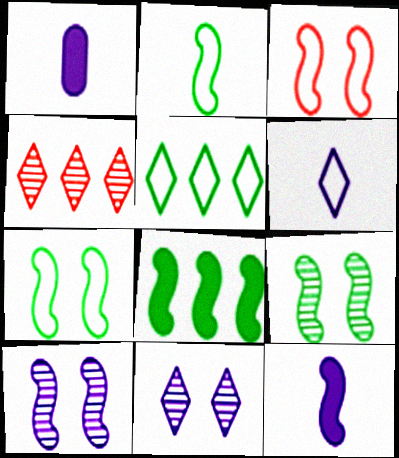[[1, 4, 7], 
[2, 8, 9]]